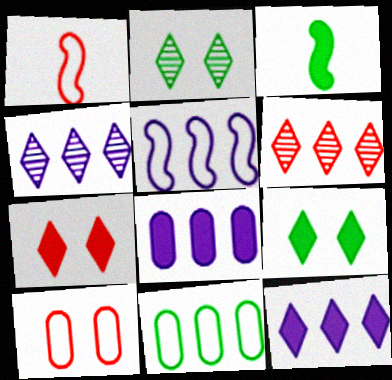[[1, 2, 8], 
[2, 3, 11], 
[3, 4, 10], 
[3, 7, 8], 
[4, 5, 8]]